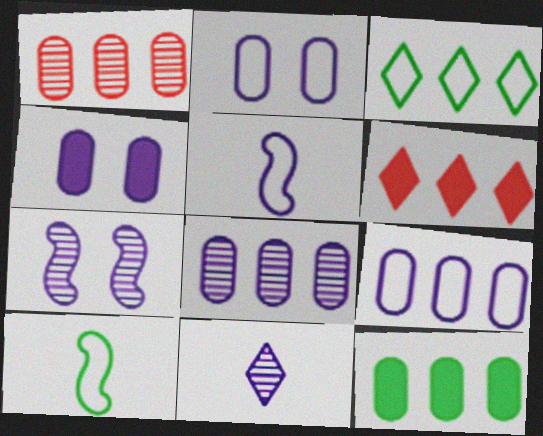[[1, 9, 12], 
[7, 8, 11]]